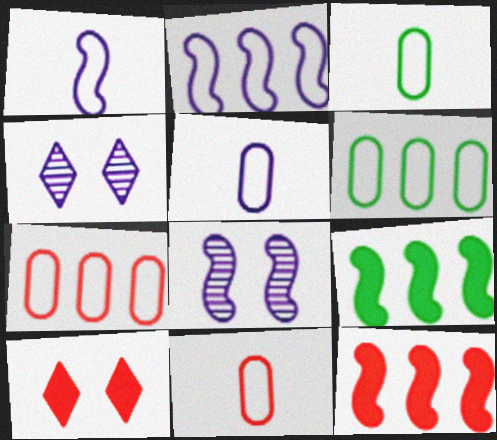[[3, 4, 12], 
[3, 5, 11], 
[4, 9, 11]]